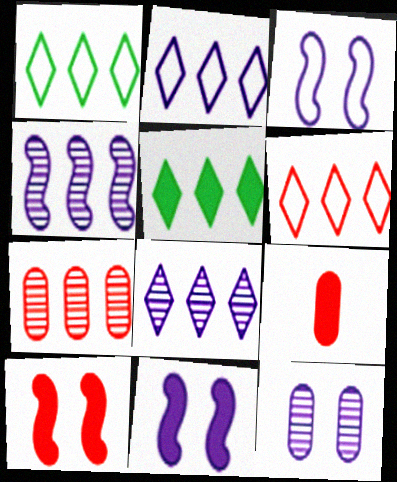[[1, 2, 6], 
[5, 6, 8], 
[5, 9, 11]]